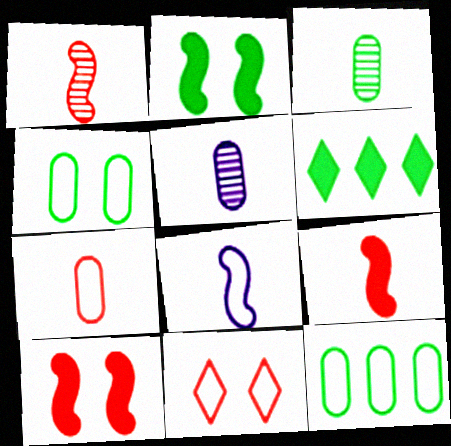[[8, 11, 12]]